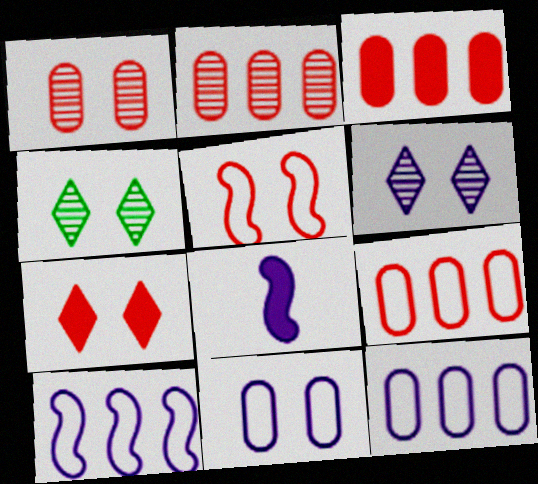[[1, 5, 7], 
[2, 3, 9], 
[4, 8, 9], 
[6, 8, 12]]